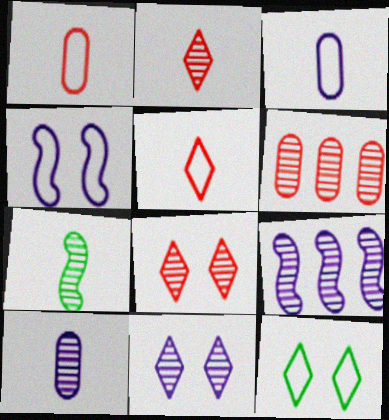[[2, 7, 10], 
[6, 7, 11], 
[9, 10, 11]]